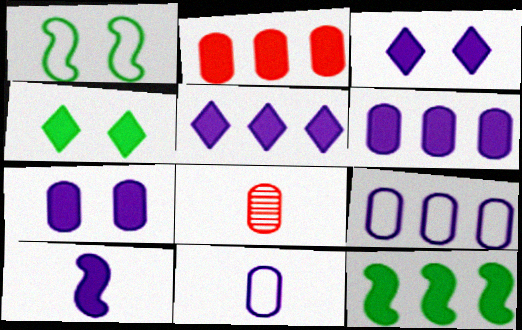[[1, 5, 8], 
[2, 4, 10], 
[2, 5, 12], 
[3, 6, 10], 
[5, 7, 10]]